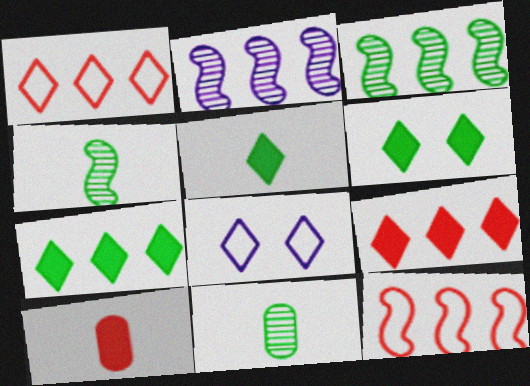[[3, 8, 10], 
[5, 6, 7]]